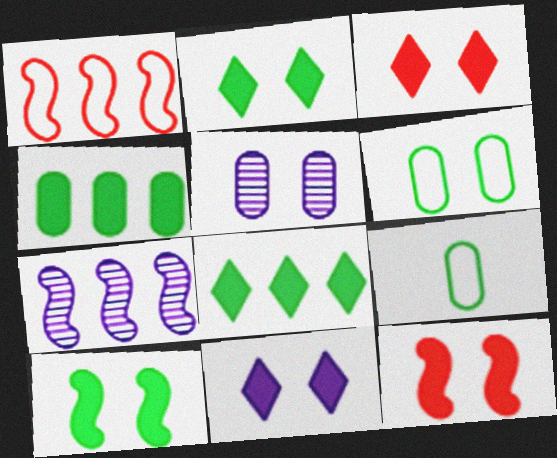[[2, 3, 11], 
[3, 7, 9]]